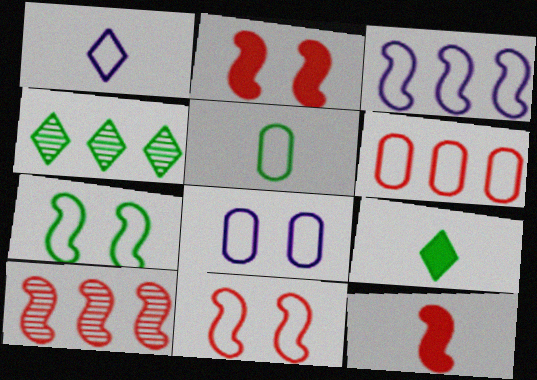[[1, 3, 8], 
[1, 6, 7], 
[4, 8, 12], 
[5, 6, 8], 
[8, 9, 10], 
[10, 11, 12]]